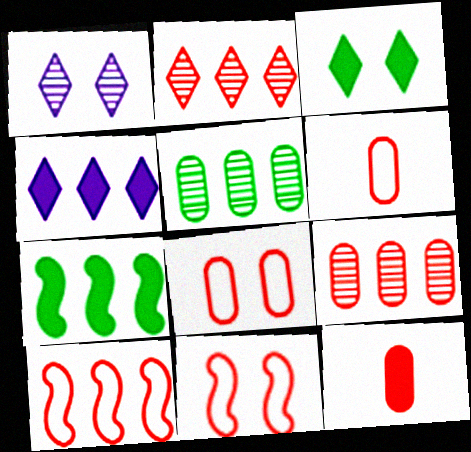[[1, 6, 7], 
[2, 11, 12], 
[4, 5, 10], 
[8, 9, 12]]